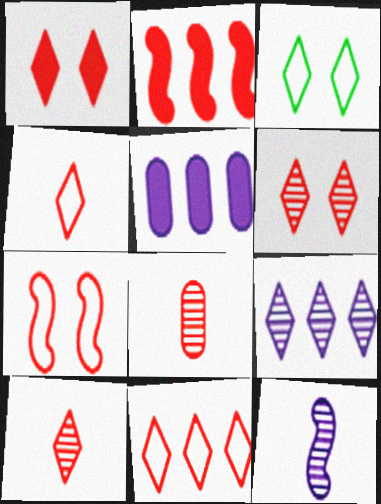[[1, 10, 11]]